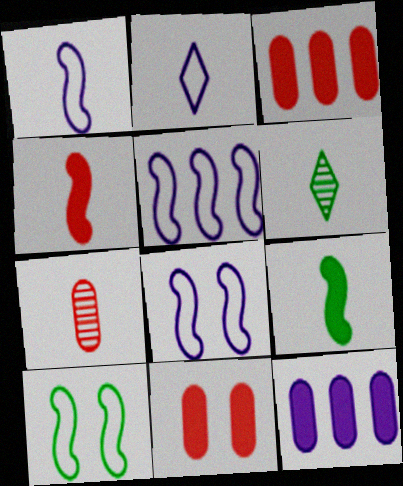[[1, 5, 8], 
[2, 7, 9], 
[3, 6, 8], 
[5, 6, 11]]